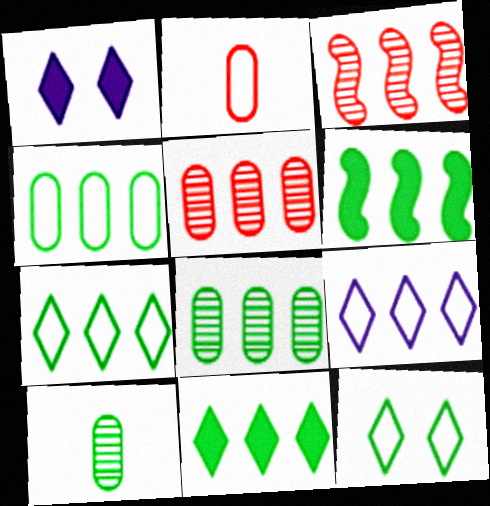[[5, 6, 9], 
[6, 7, 8], 
[6, 10, 12]]